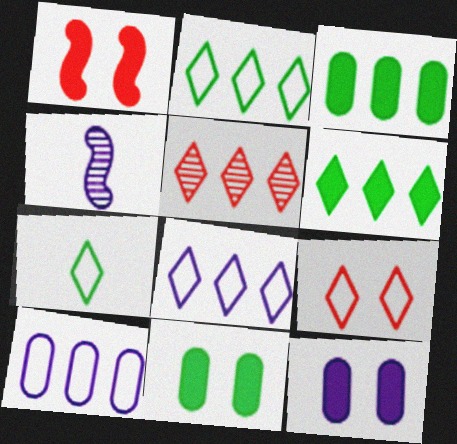[[3, 4, 9], 
[4, 8, 12], 
[5, 6, 8], 
[7, 8, 9]]